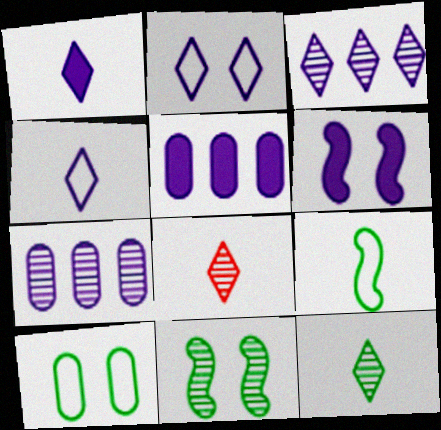[[1, 2, 3], 
[1, 5, 6], 
[4, 6, 7], 
[7, 8, 11]]